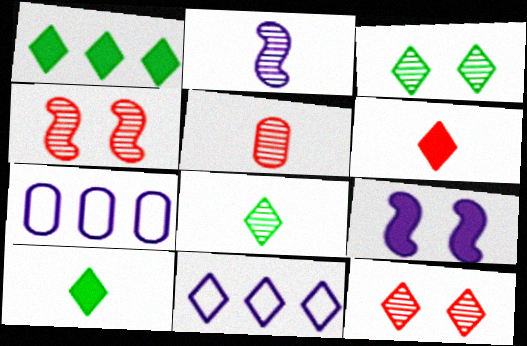[[2, 5, 8], 
[3, 6, 11], 
[4, 7, 10], 
[10, 11, 12]]